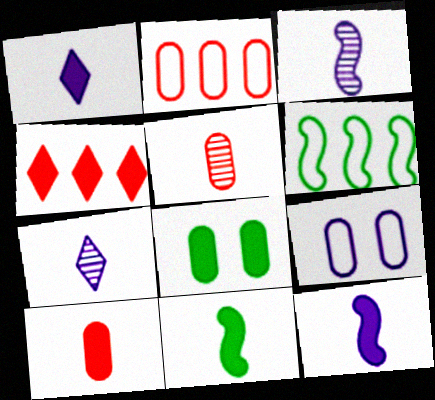[[1, 10, 11], 
[4, 8, 12]]